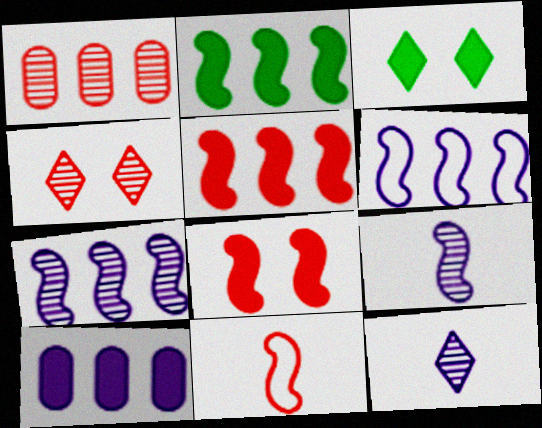[]